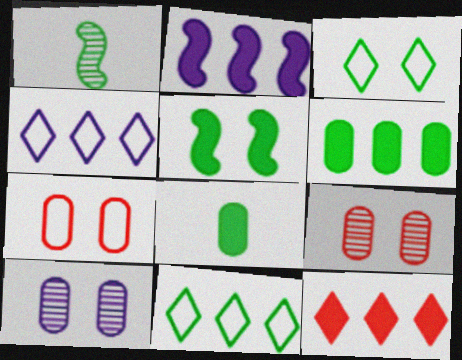[[1, 3, 6], 
[2, 6, 12]]